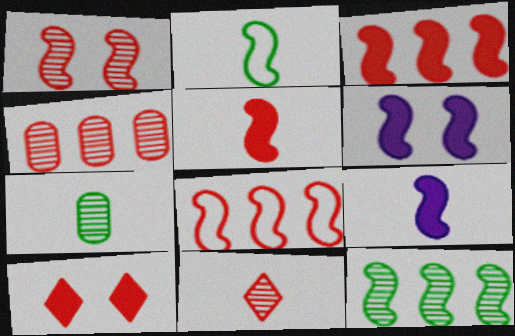[[1, 4, 11], 
[1, 5, 8]]